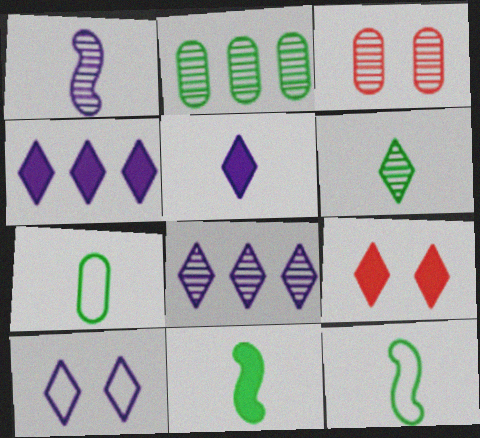[[3, 4, 12], 
[5, 8, 10], 
[6, 7, 11]]